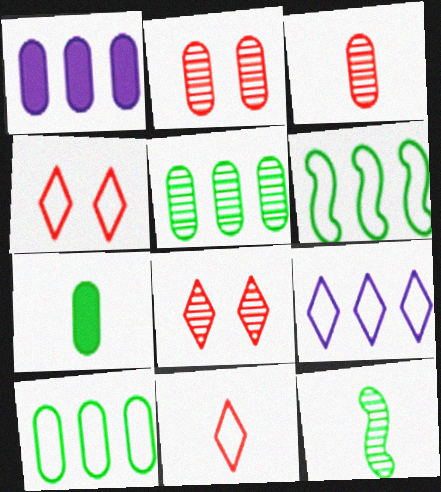[[1, 4, 12]]